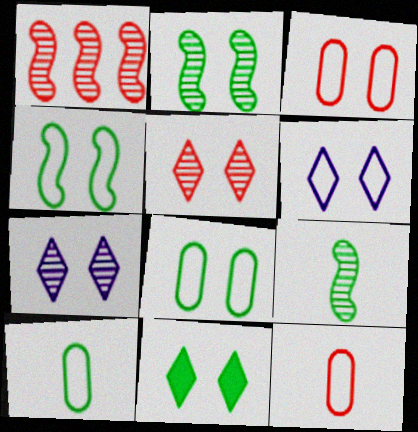[[2, 8, 11], 
[3, 4, 6], 
[5, 6, 11]]